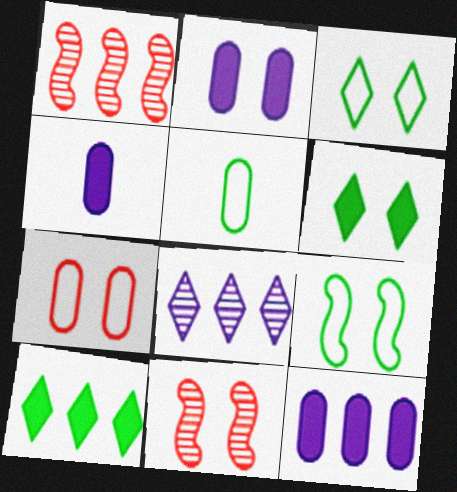[[1, 3, 4], 
[2, 3, 11], 
[2, 4, 12]]